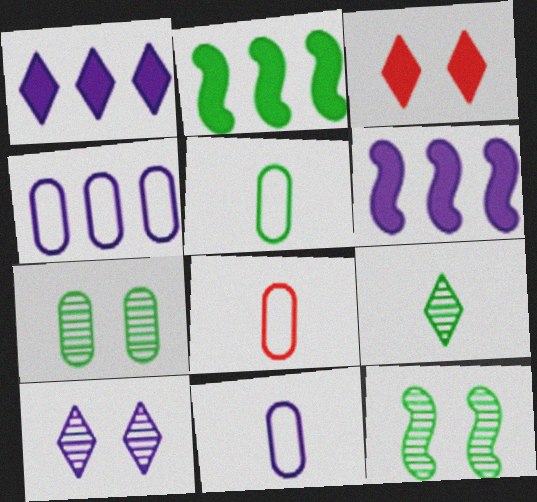[[1, 8, 12], 
[2, 8, 10], 
[5, 8, 11], 
[6, 10, 11]]